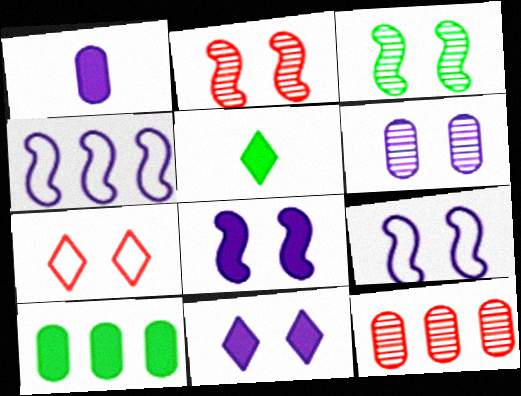[[5, 9, 12], 
[6, 9, 11]]